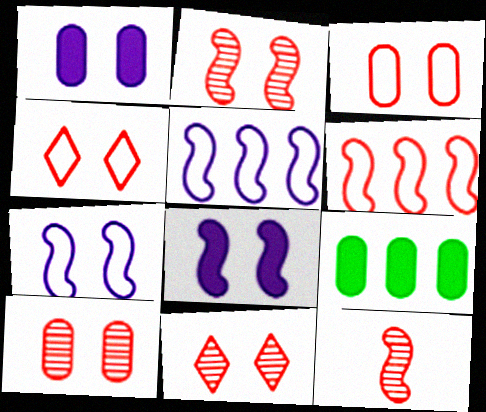[[2, 10, 11]]